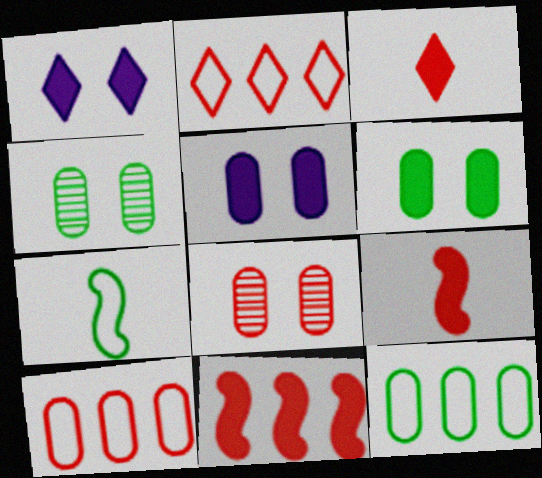[[2, 8, 9]]